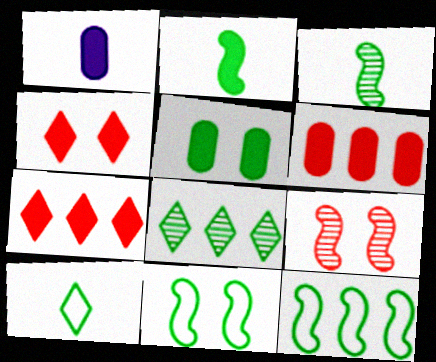[[1, 5, 6]]